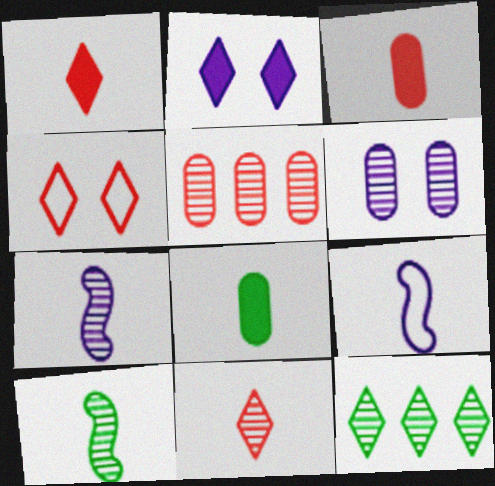[[8, 9, 11]]